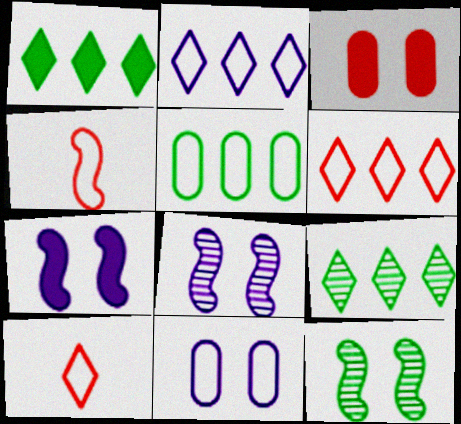[]